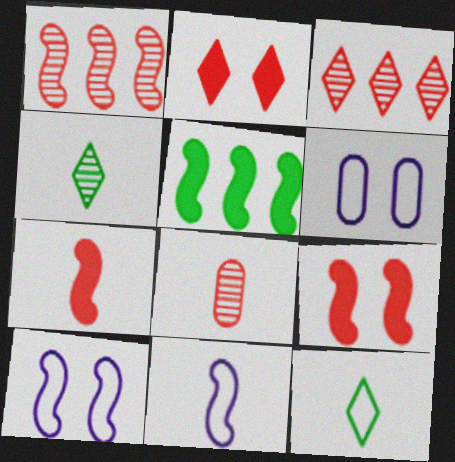[]